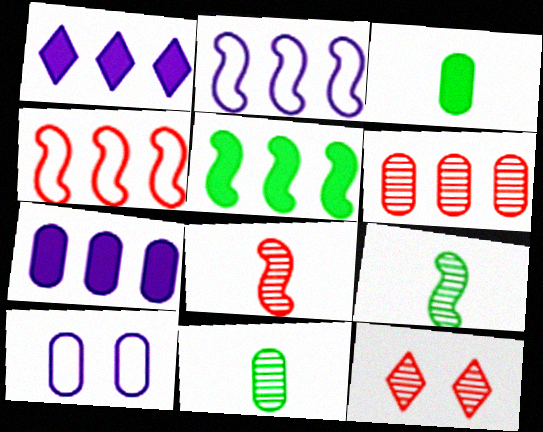[[2, 3, 12], 
[3, 6, 10], 
[6, 8, 12]]